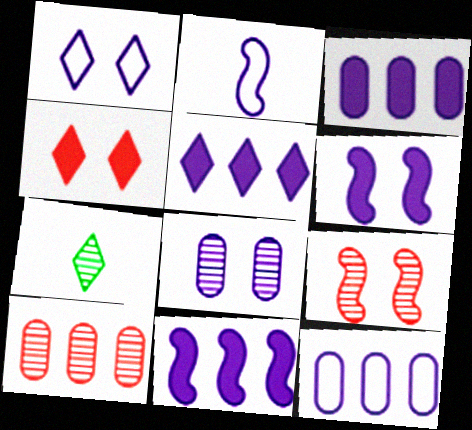[[1, 2, 12], 
[1, 6, 8], 
[2, 5, 8], 
[3, 5, 11]]